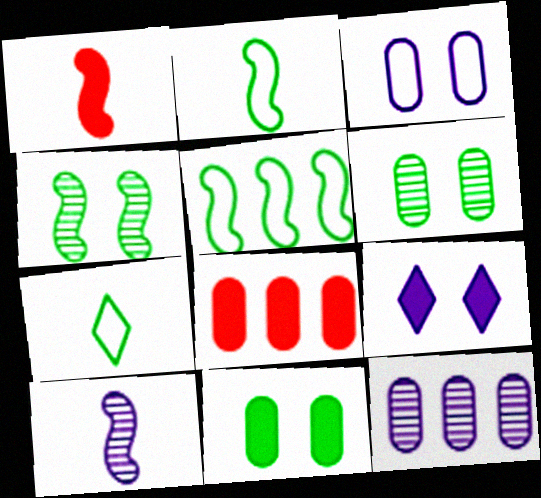[[1, 2, 10]]